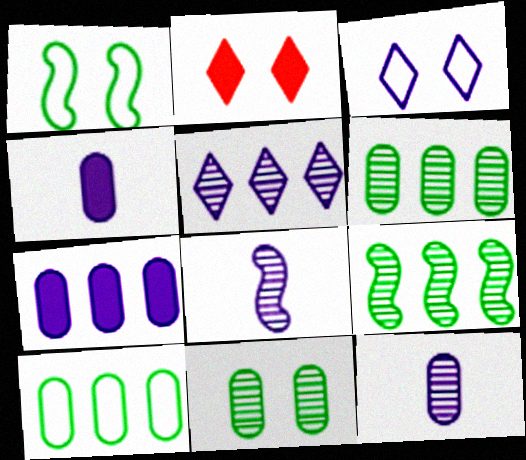[[2, 8, 10], 
[3, 7, 8]]